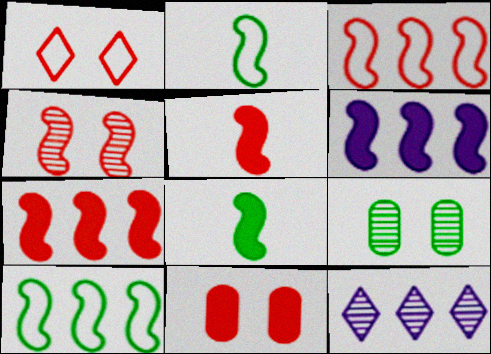[[1, 4, 11], 
[2, 4, 6], 
[2, 11, 12], 
[3, 4, 5]]